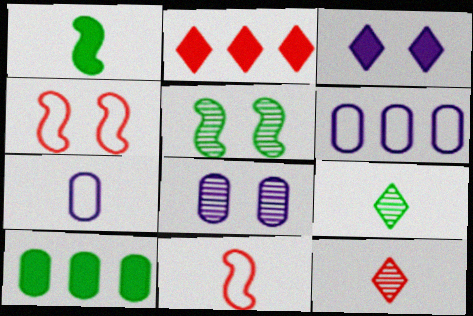[[1, 7, 12], 
[2, 5, 7]]